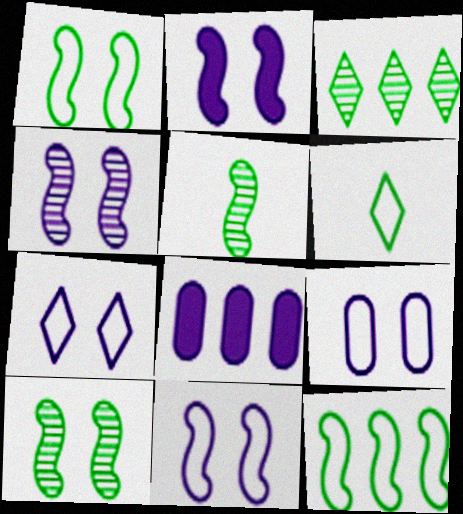[[2, 4, 11], 
[7, 9, 11]]